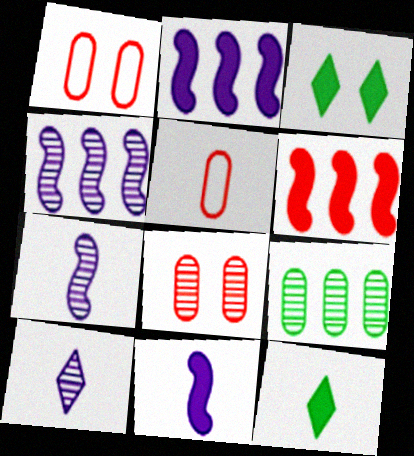[[1, 4, 12], 
[3, 4, 5], 
[5, 7, 12]]